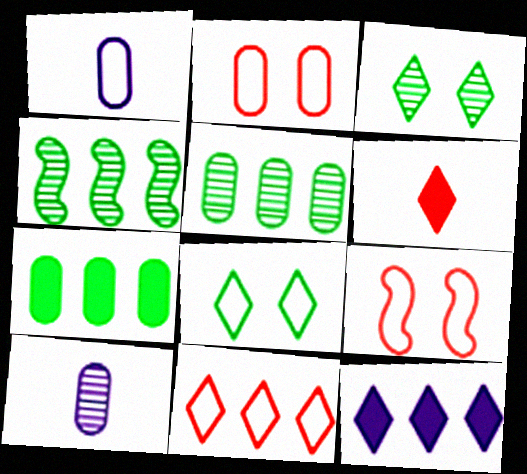[[2, 7, 10]]